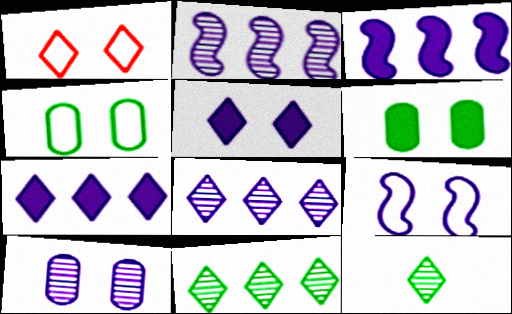[[1, 4, 9], 
[1, 7, 12], 
[5, 9, 10]]